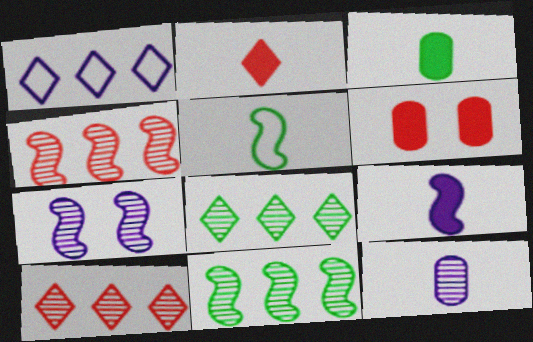[[2, 3, 9], 
[2, 5, 12]]